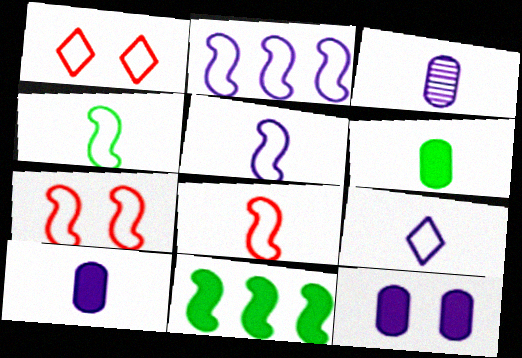[[1, 3, 11], 
[2, 4, 7], 
[4, 5, 8]]